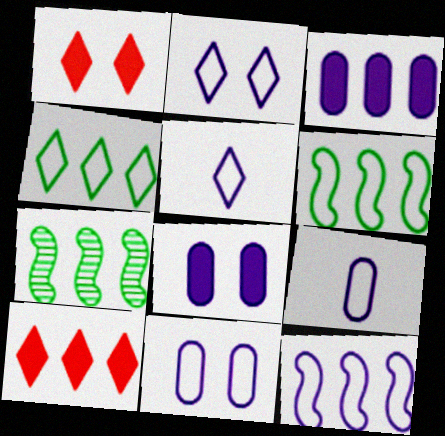[[1, 7, 9], 
[2, 9, 12], 
[5, 11, 12]]